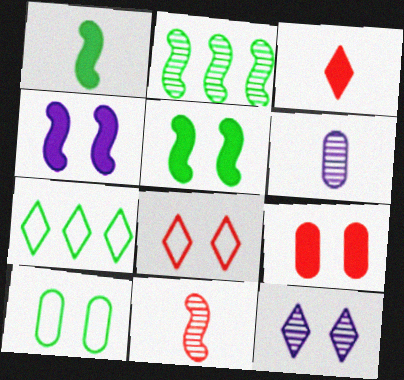[[3, 7, 12]]